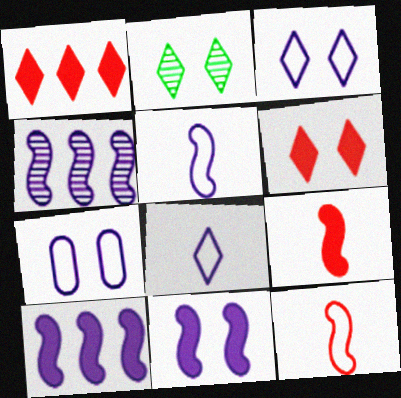[[1, 2, 8], 
[2, 3, 6], 
[4, 5, 11]]